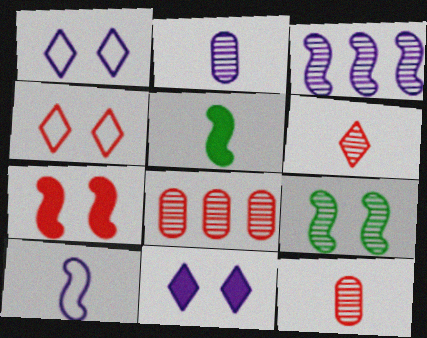[[1, 5, 8]]